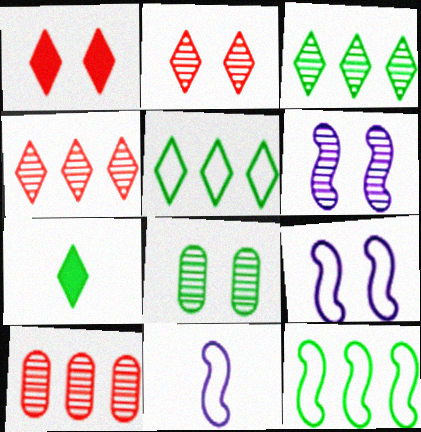[[1, 8, 9], 
[2, 6, 8], 
[7, 8, 12], 
[7, 9, 10]]